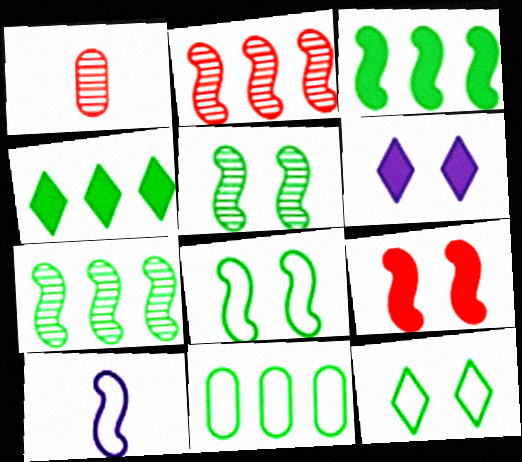[[4, 7, 11], 
[7, 9, 10]]